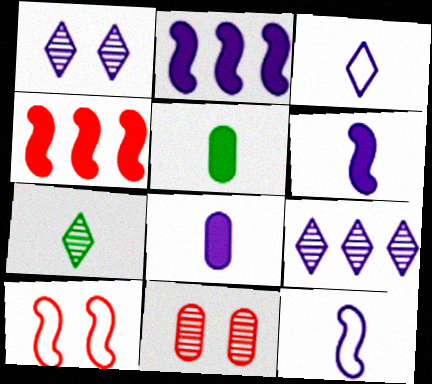[[5, 9, 10]]